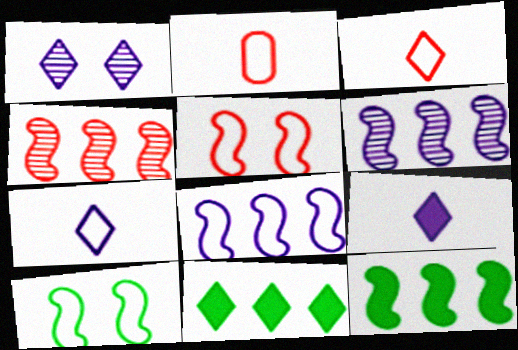[[1, 2, 12], 
[1, 3, 11], 
[4, 8, 12]]